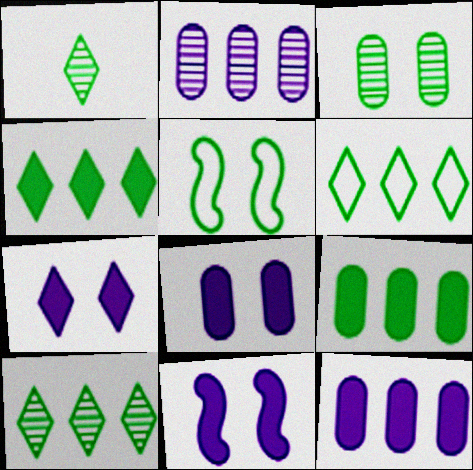[[1, 5, 9], 
[4, 6, 10], 
[7, 8, 11]]